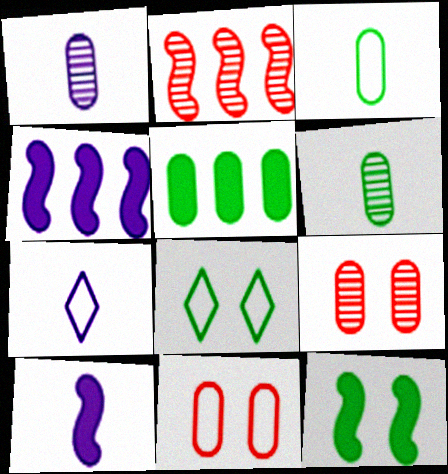[[1, 5, 11], 
[1, 7, 10]]